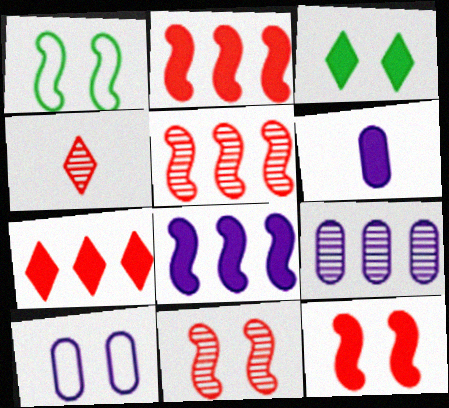[[2, 3, 6], 
[3, 10, 11], 
[6, 9, 10]]